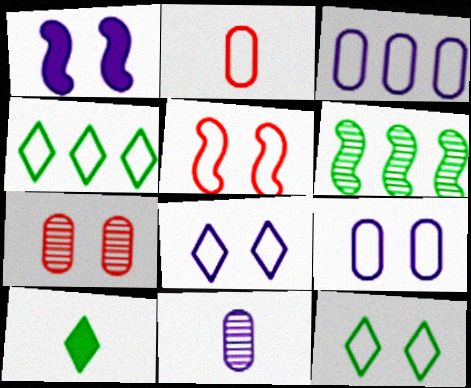[[1, 7, 12], 
[5, 9, 12]]